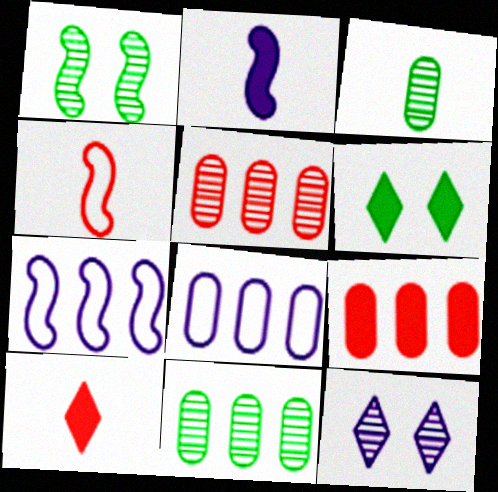[[1, 8, 10], 
[2, 6, 9], 
[2, 8, 12], 
[8, 9, 11]]